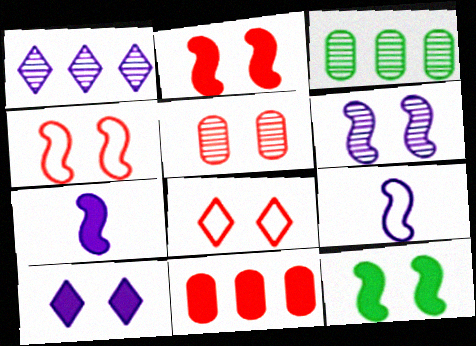[[2, 5, 8], 
[3, 7, 8], 
[4, 6, 12]]